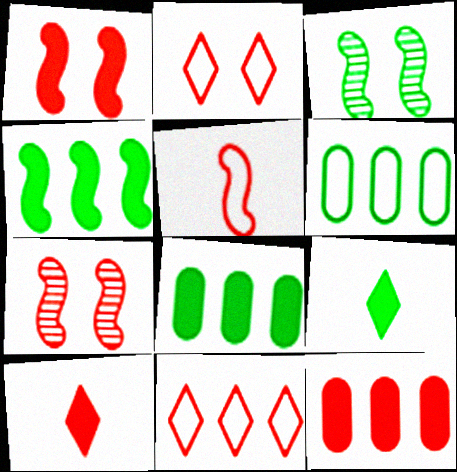[[1, 10, 12], 
[3, 6, 9]]